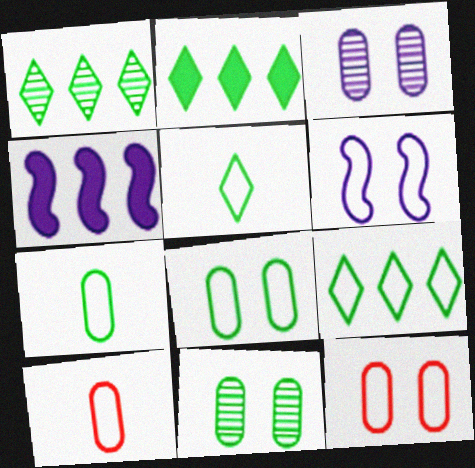[[1, 2, 9], 
[6, 9, 10]]